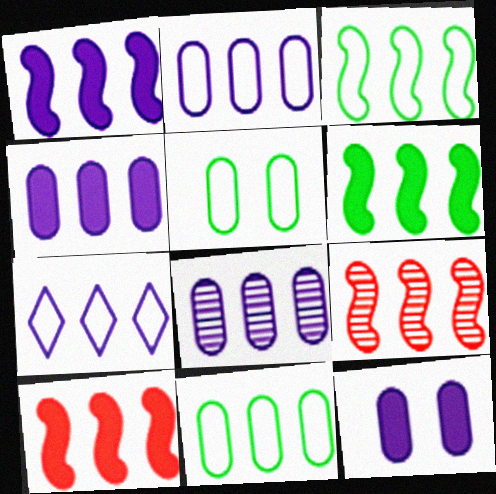[[1, 3, 9], 
[1, 6, 10], 
[1, 7, 8], 
[2, 4, 8]]